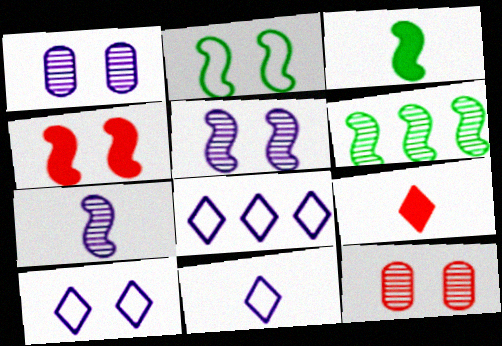[[2, 3, 6], 
[2, 4, 5], 
[3, 8, 12], 
[8, 10, 11]]